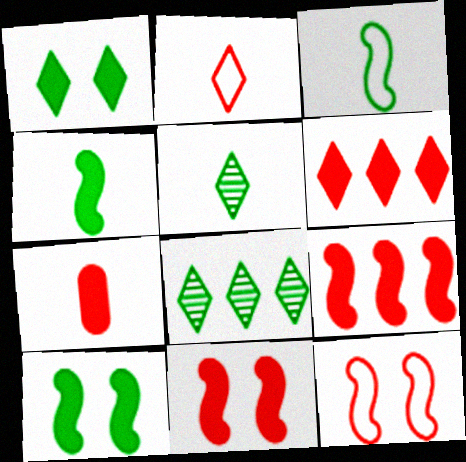[[6, 7, 11]]